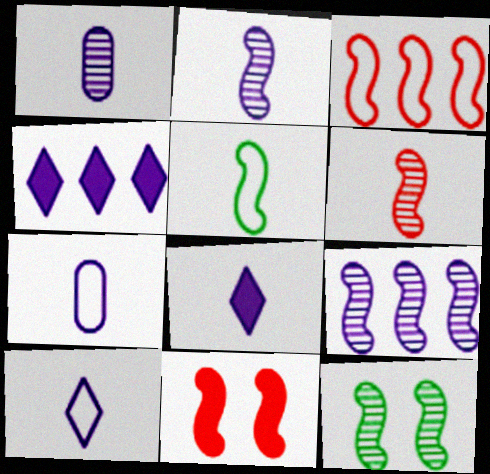[[2, 7, 8], 
[3, 6, 11], 
[5, 9, 11], 
[6, 9, 12]]